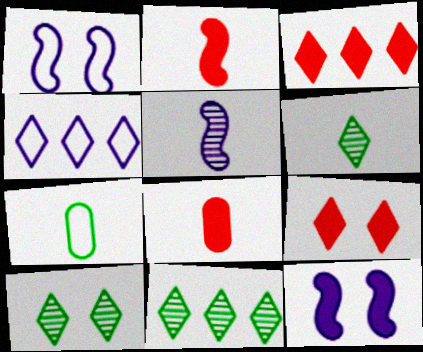[[1, 8, 11], 
[3, 4, 11], 
[4, 6, 9], 
[6, 10, 11]]